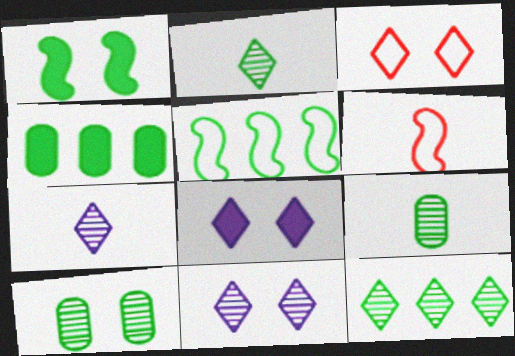[[4, 5, 12], 
[4, 6, 11]]